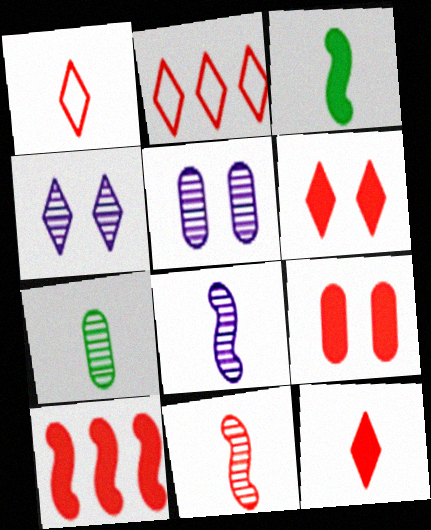[[2, 3, 5], 
[2, 9, 11], 
[9, 10, 12]]